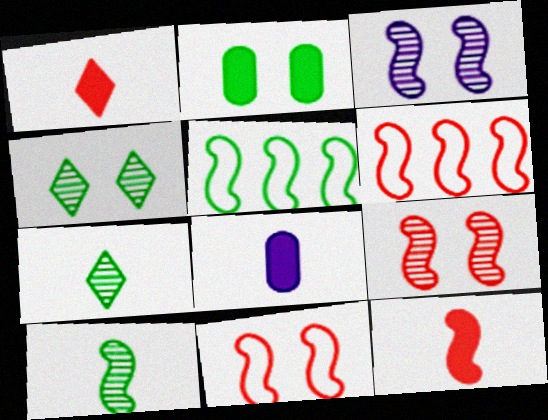[[2, 5, 7], 
[3, 5, 12], 
[4, 6, 8], 
[6, 9, 12]]